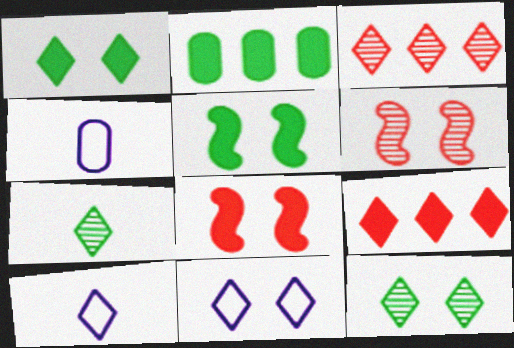[[1, 3, 10], 
[2, 6, 10], 
[3, 4, 5], 
[7, 9, 11], 
[9, 10, 12]]